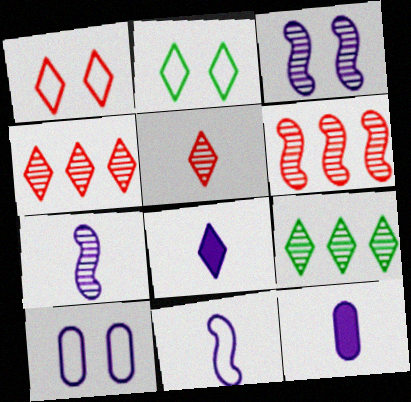[[1, 8, 9], 
[2, 4, 8], 
[2, 6, 12]]